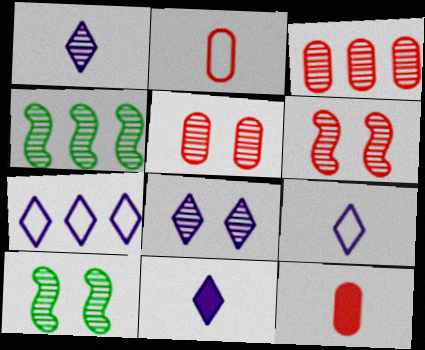[[1, 3, 10], 
[1, 4, 5], 
[1, 9, 11], 
[5, 8, 10], 
[7, 8, 11], 
[7, 10, 12]]